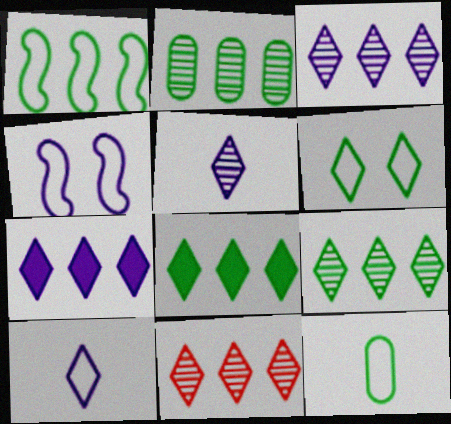[[1, 2, 8], 
[1, 6, 12], 
[3, 9, 11]]